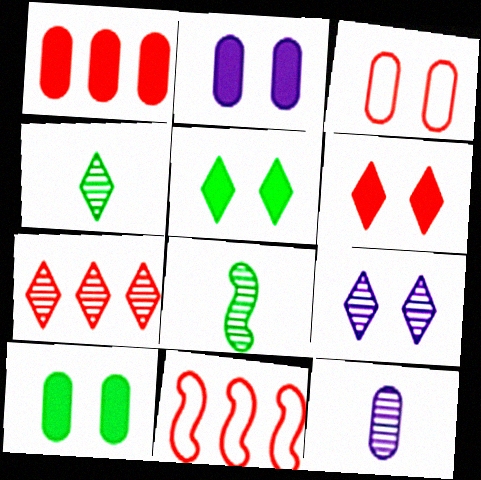[[1, 7, 11], 
[2, 4, 11], 
[4, 7, 9], 
[5, 11, 12]]